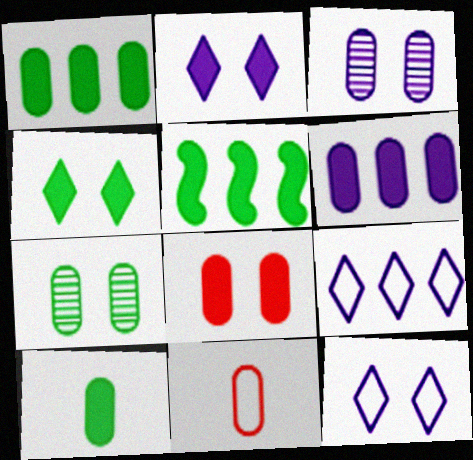[[1, 3, 11], 
[4, 5, 10], 
[6, 7, 11], 
[6, 8, 10]]